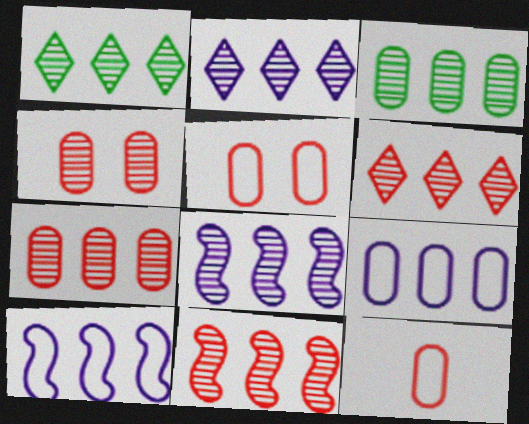[[1, 2, 6], 
[1, 7, 8], 
[2, 3, 11], 
[3, 6, 8], 
[6, 7, 11]]